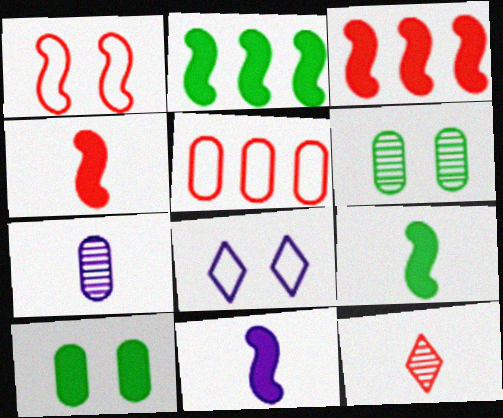[[4, 9, 11], 
[5, 7, 10]]